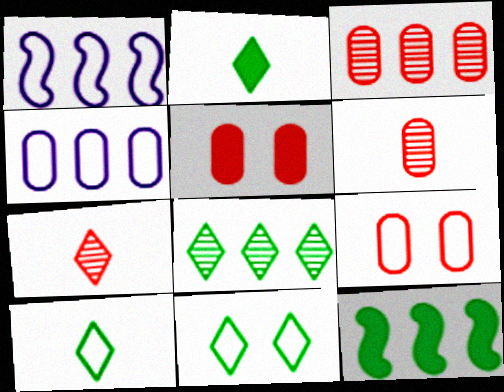[[1, 9, 10], 
[2, 8, 11]]